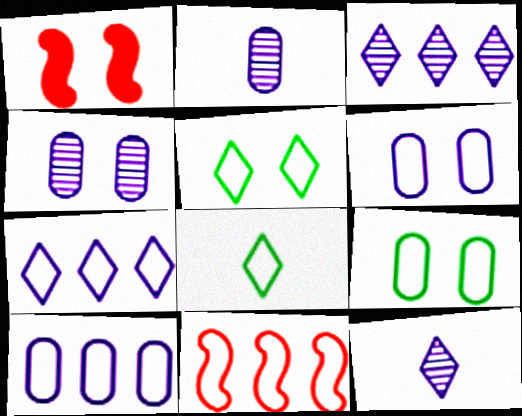[[1, 4, 5], 
[6, 8, 11]]